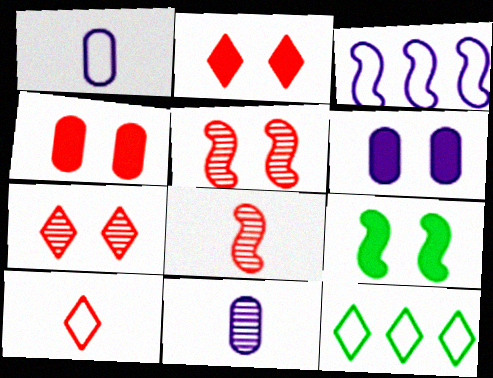[[2, 6, 9], 
[3, 8, 9], 
[6, 8, 12]]